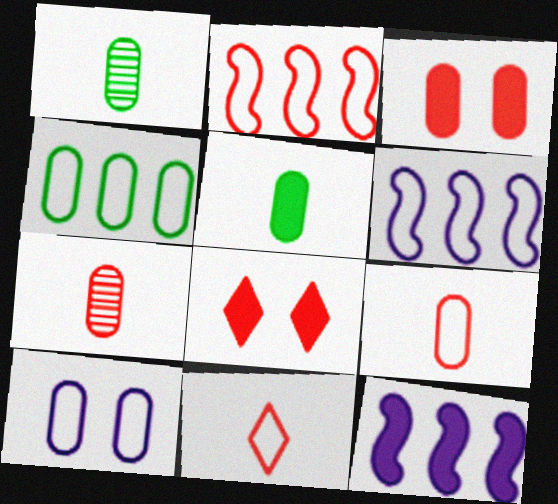[[1, 6, 8], 
[2, 7, 8], 
[4, 9, 10], 
[5, 8, 12]]